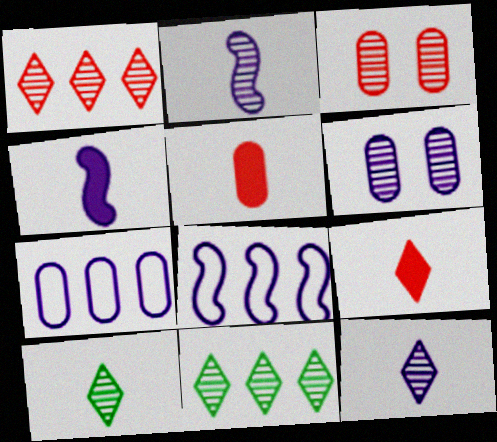[[2, 3, 11]]